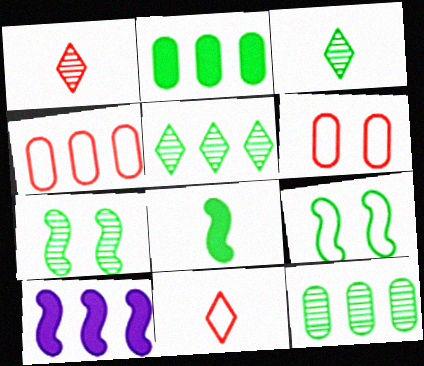[[2, 3, 9], 
[3, 6, 10], 
[3, 7, 12], 
[4, 5, 10]]